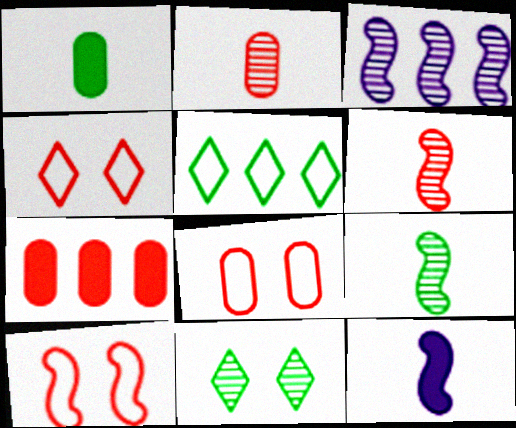[[1, 3, 4], 
[2, 3, 11], 
[2, 7, 8], 
[3, 5, 7], 
[4, 6, 7], 
[4, 8, 10]]